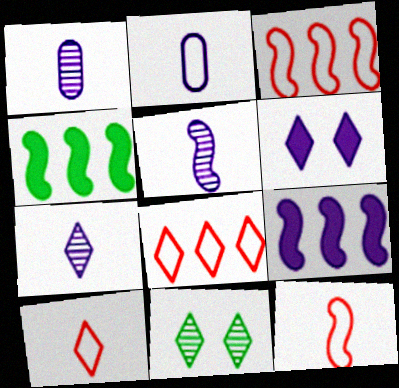[[1, 5, 7]]